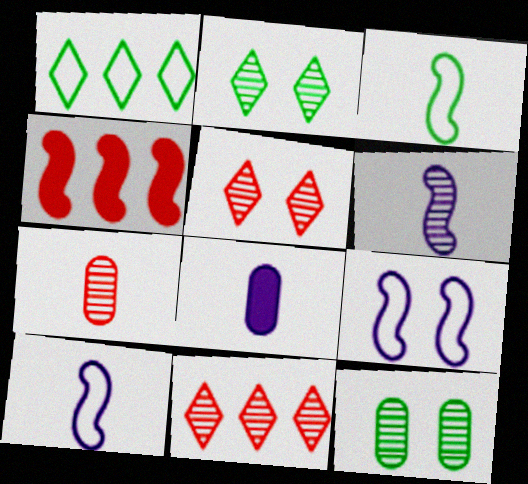[[6, 11, 12]]